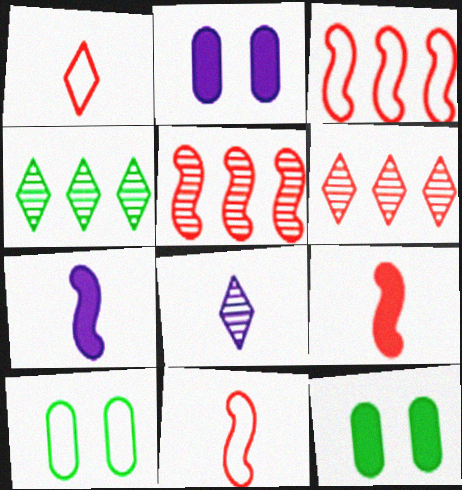[[2, 4, 11], 
[3, 8, 12], 
[6, 7, 10]]